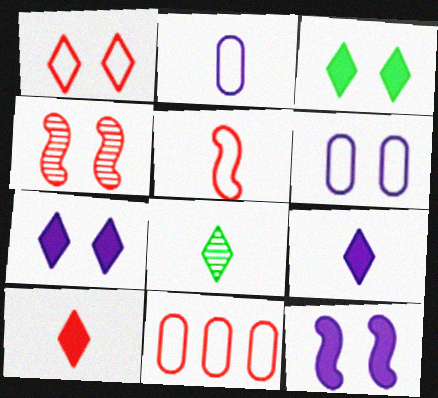[[1, 5, 11], 
[3, 4, 6], 
[4, 10, 11], 
[8, 11, 12]]